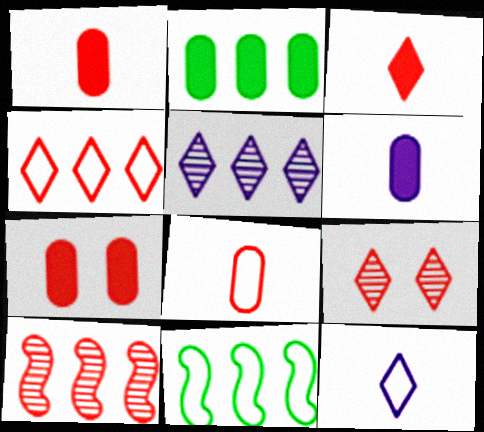[[2, 6, 7], 
[3, 4, 9], 
[6, 9, 11]]